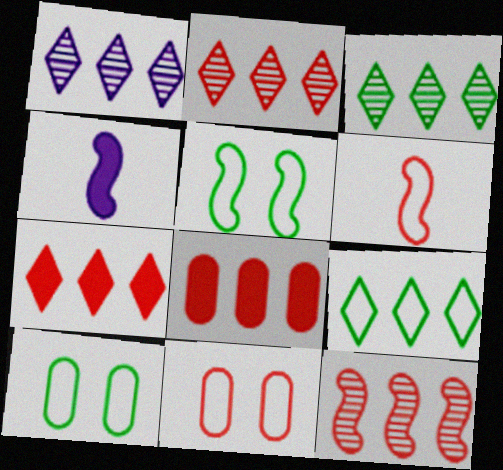[[1, 2, 3], 
[1, 7, 9], 
[2, 4, 10], 
[3, 4, 11], 
[4, 5, 12]]